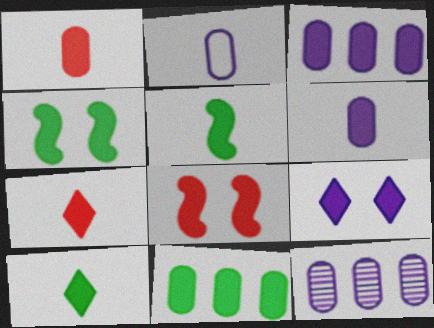[[3, 4, 7], 
[3, 8, 10], 
[4, 10, 11], 
[5, 6, 7]]